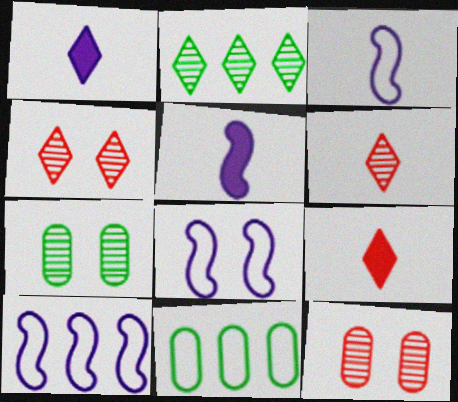[[3, 8, 10], 
[4, 5, 11], 
[7, 9, 10]]